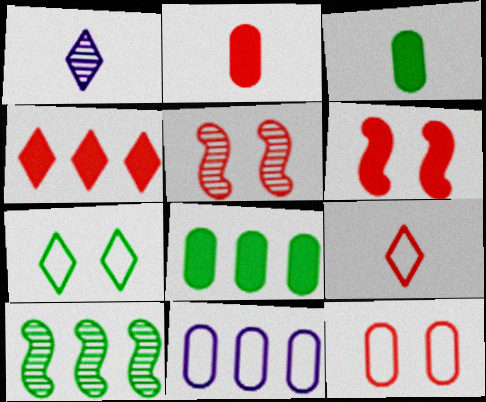[[1, 4, 7], 
[2, 4, 6], 
[3, 7, 10], 
[4, 10, 11]]